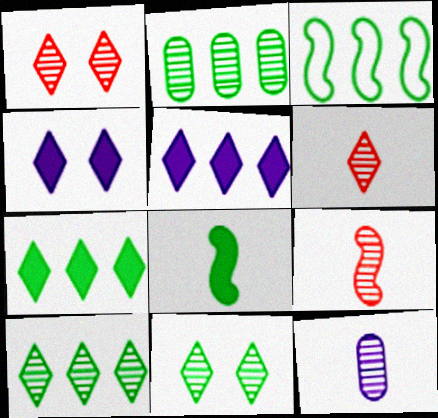[[2, 3, 7]]